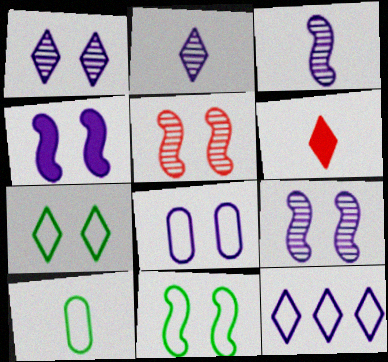[[1, 4, 8], 
[3, 6, 10], 
[4, 5, 11]]